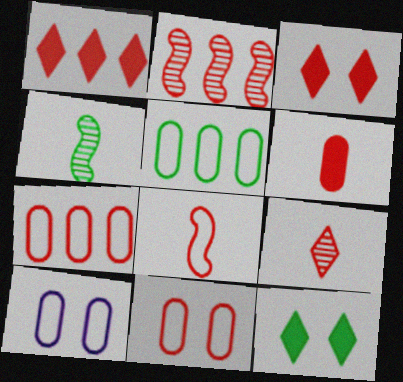[[1, 2, 7], 
[1, 4, 10], 
[4, 5, 12], 
[6, 8, 9]]